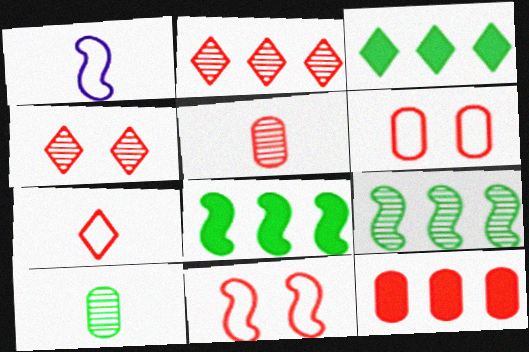[[5, 6, 12]]